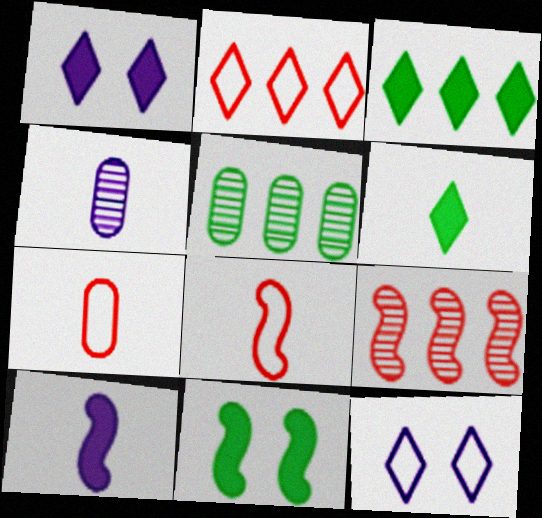[[1, 5, 8], 
[2, 4, 11], 
[4, 6, 8]]